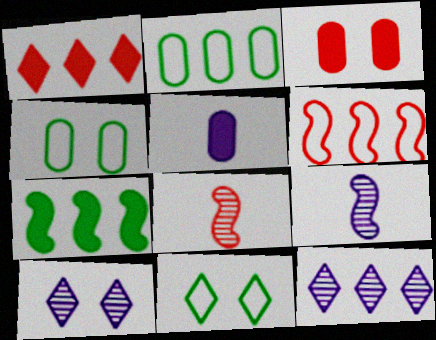[[1, 4, 9]]